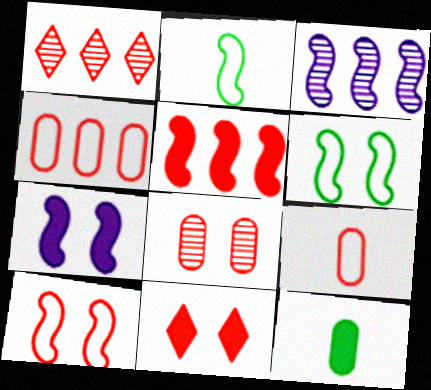[[1, 4, 5], 
[8, 10, 11]]